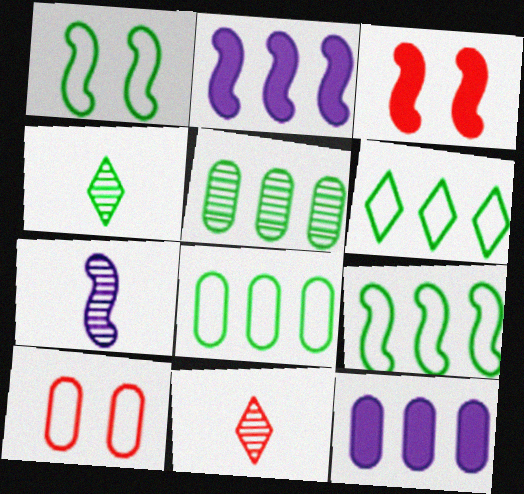[[1, 11, 12], 
[2, 4, 10], 
[3, 7, 9], 
[6, 8, 9]]